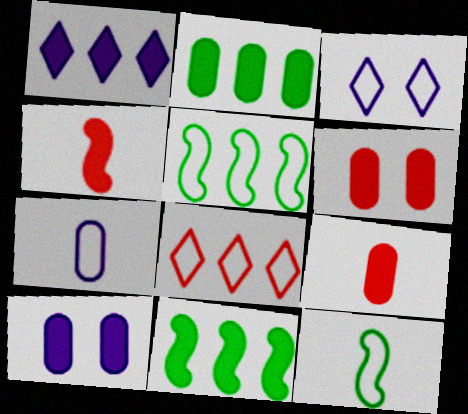[[2, 9, 10]]